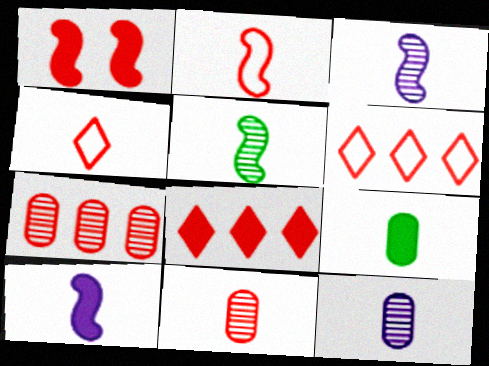[[1, 4, 7], 
[1, 6, 11], 
[2, 5, 10], 
[3, 4, 9]]